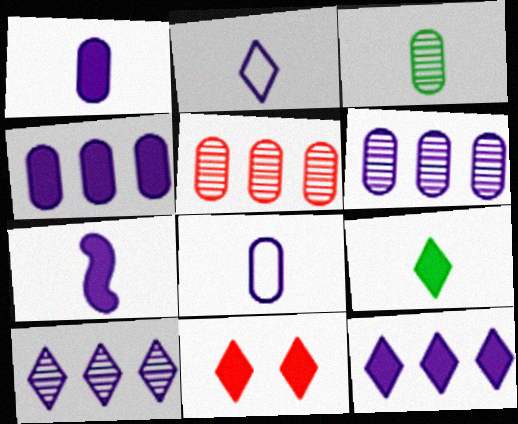[[9, 11, 12]]